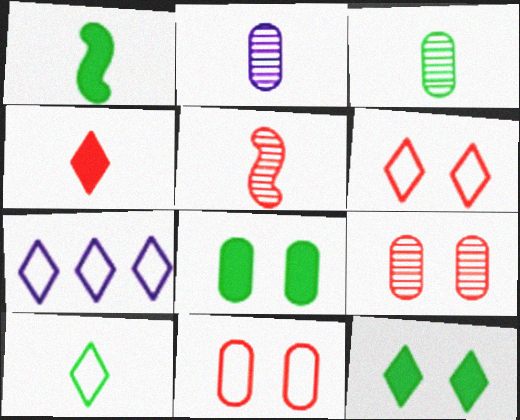[[1, 3, 10], 
[1, 7, 9], 
[5, 7, 8], 
[6, 7, 10]]